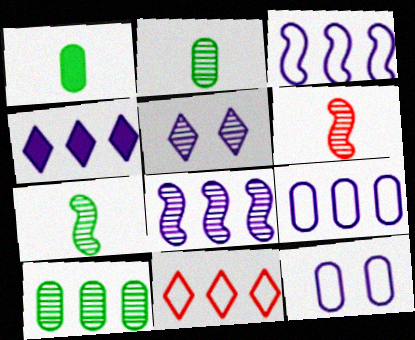[[4, 8, 9], 
[5, 6, 10]]